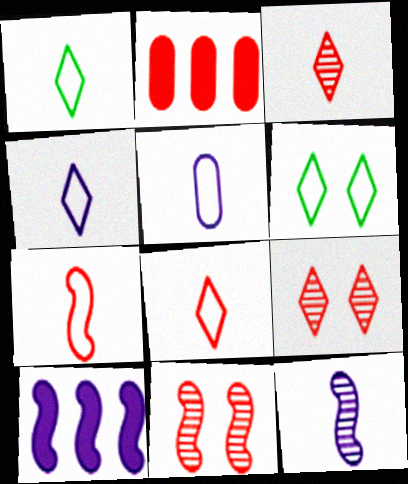[[1, 4, 8], 
[1, 5, 7], 
[2, 6, 12], 
[2, 7, 9], 
[2, 8, 11]]